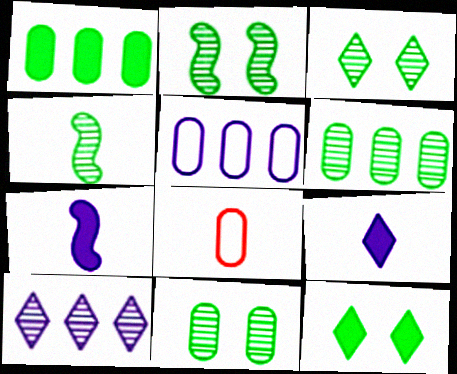[[2, 3, 11], 
[3, 4, 6], 
[4, 8, 9]]